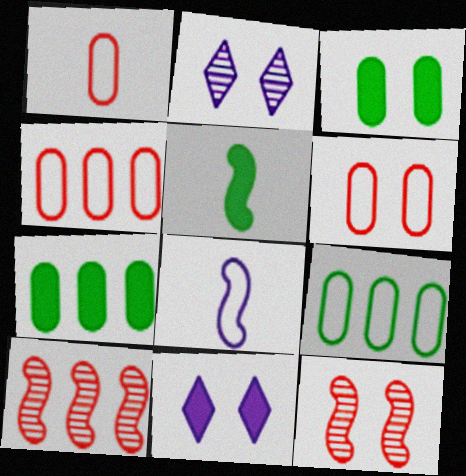[[1, 4, 6], 
[2, 4, 5]]